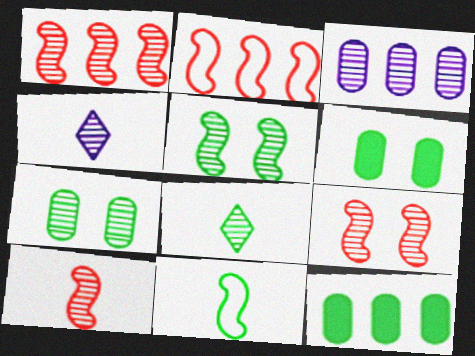[[1, 4, 7], 
[1, 9, 10], 
[2, 4, 6], 
[3, 8, 9]]